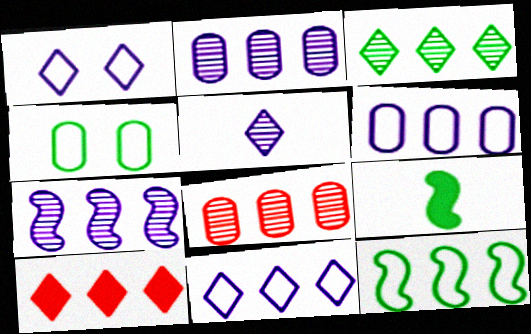[[1, 8, 9], 
[2, 10, 12], 
[3, 4, 9], 
[3, 7, 8], 
[3, 10, 11]]